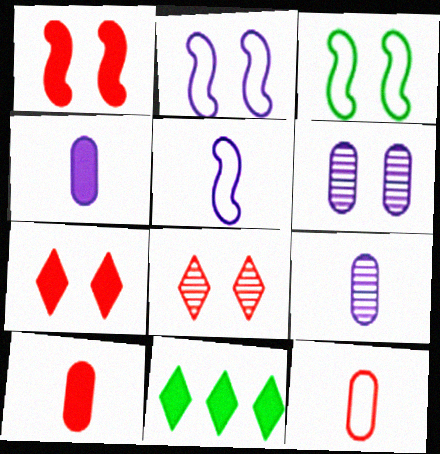[[1, 4, 11], 
[3, 6, 7]]